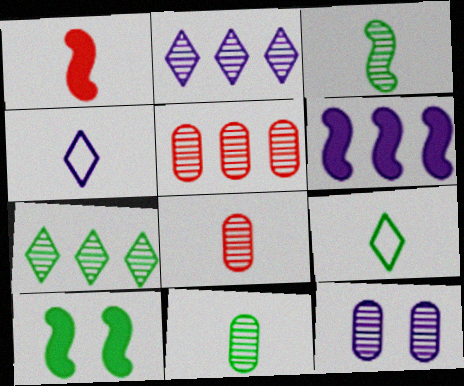[[1, 4, 11], 
[1, 6, 10], 
[4, 5, 10], 
[4, 6, 12], 
[5, 11, 12]]